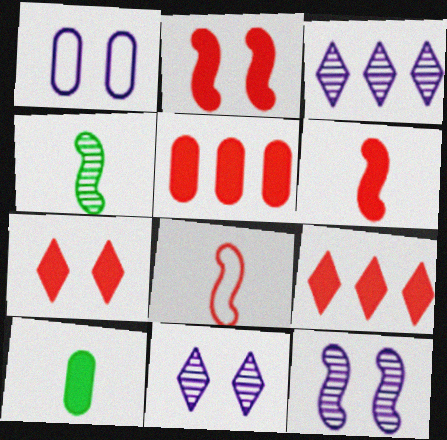[[1, 4, 9], 
[5, 6, 7]]